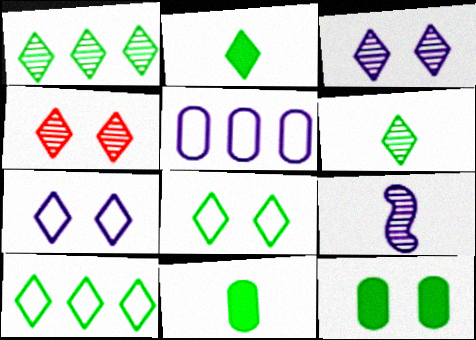[[1, 2, 8]]